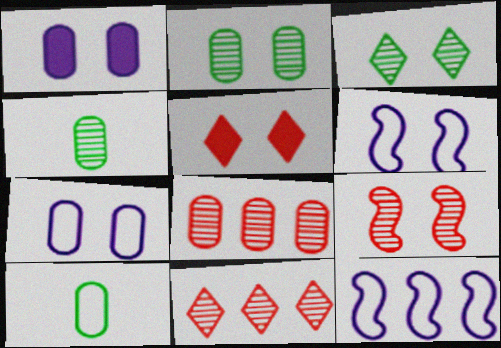[[1, 8, 10], 
[2, 5, 6], 
[4, 5, 12]]